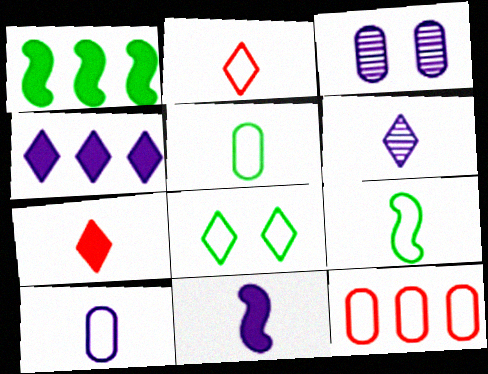[[1, 2, 3], 
[2, 9, 10], 
[6, 10, 11]]